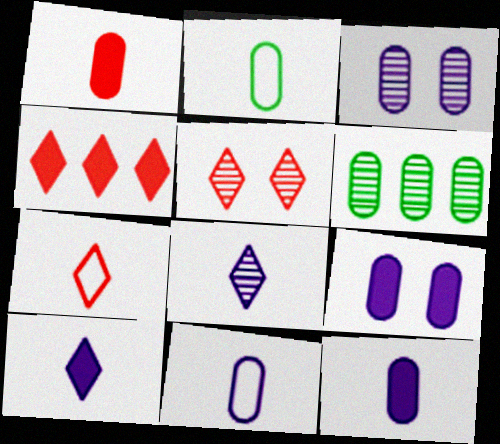[[4, 5, 7]]